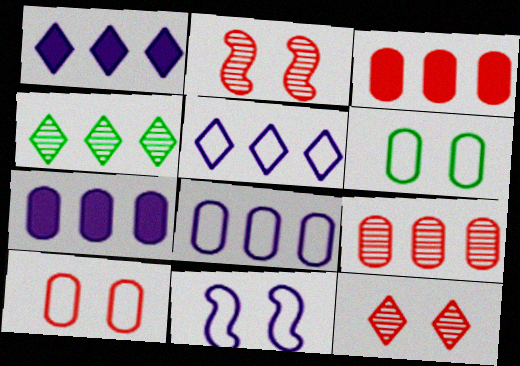[]